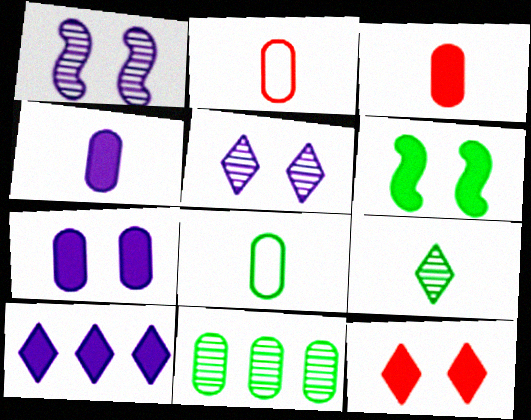[[2, 7, 11], 
[3, 6, 10], 
[6, 7, 12]]